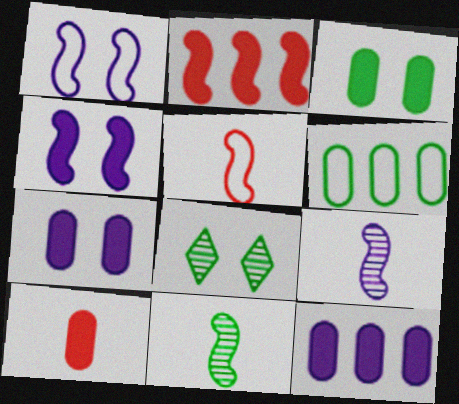[[1, 2, 11], 
[3, 10, 12], 
[5, 8, 12]]